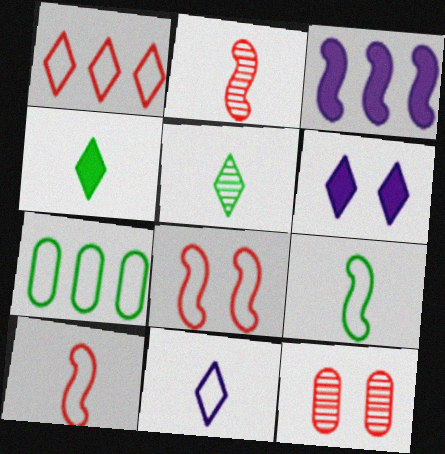[[1, 5, 6], 
[2, 6, 7], 
[7, 8, 11]]